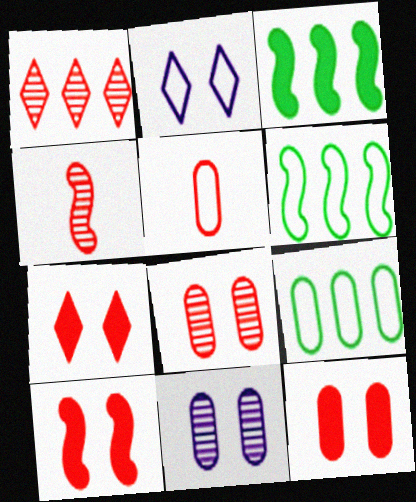[[1, 4, 8], 
[1, 5, 10], 
[2, 5, 6], 
[7, 10, 12]]